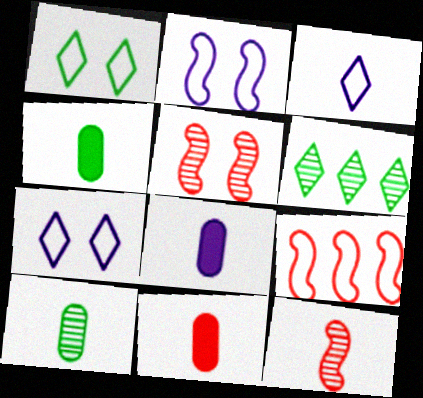[[2, 6, 11], 
[3, 4, 12], 
[4, 8, 11]]